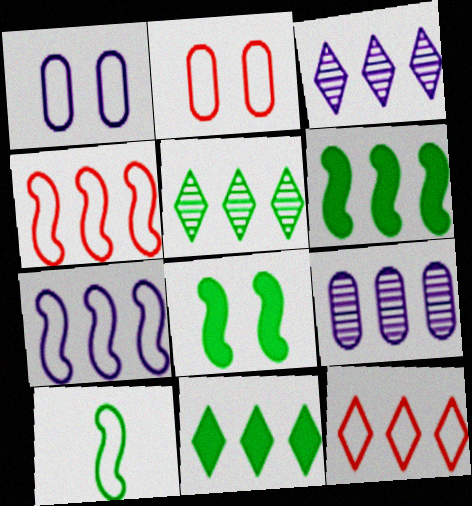[[1, 10, 12], 
[3, 11, 12], 
[4, 9, 11], 
[6, 9, 12]]